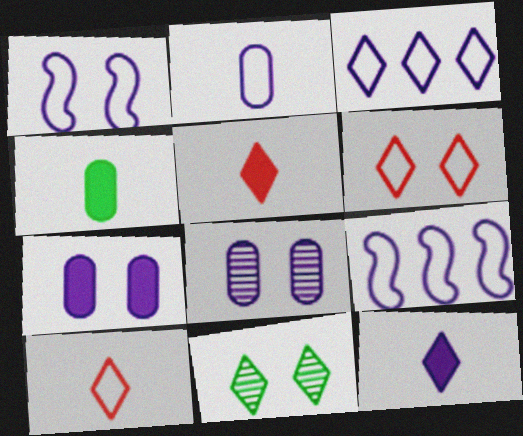[[1, 2, 3], 
[3, 5, 11], 
[8, 9, 12]]